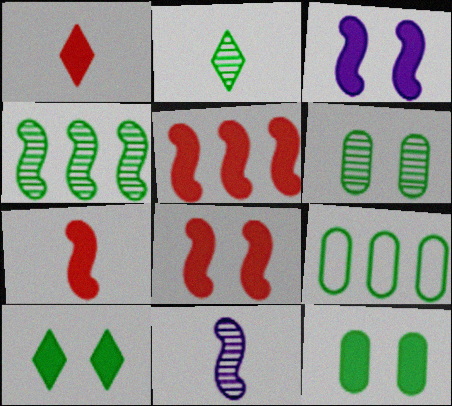[[2, 4, 6], 
[5, 7, 8]]